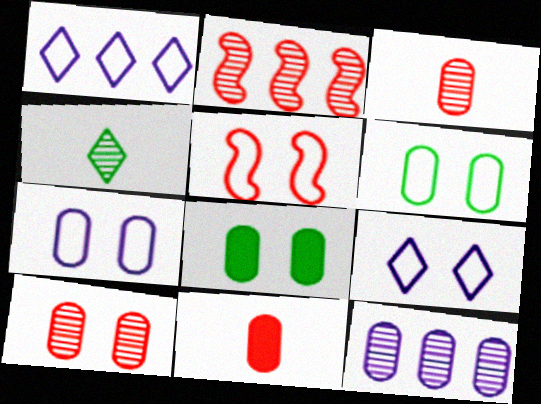[[5, 6, 9], 
[6, 11, 12], 
[7, 8, 10]]